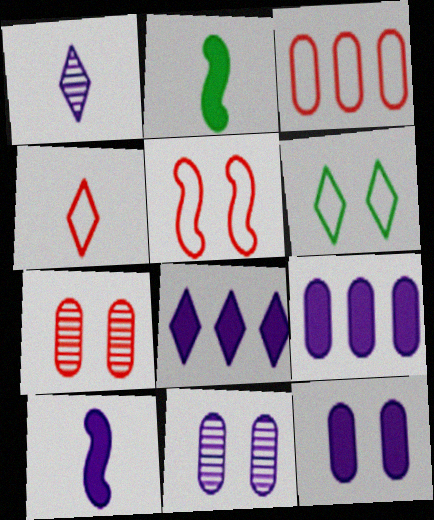[[3, 4, 5], 
[8, 10, 12]]